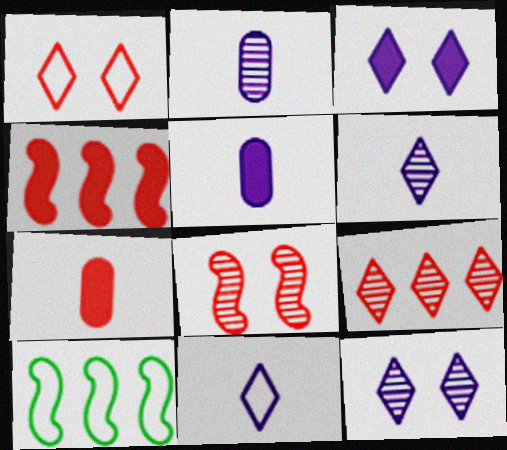[[7, 10, 12]]